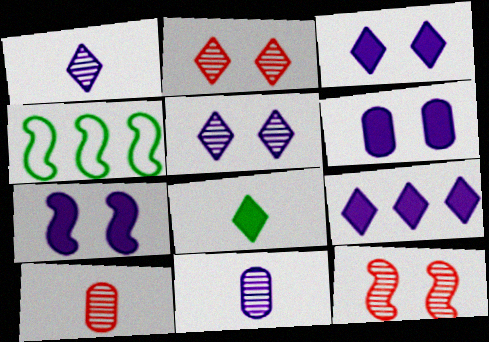[[3, 4, 10], 
[3, 6, 7]]